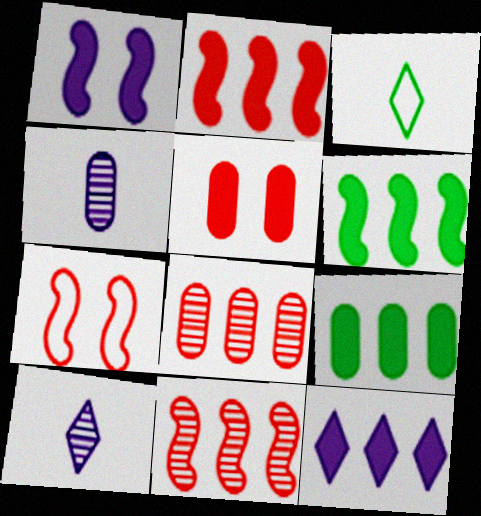[[1, 3, 8], 
[2, 9, 12], 
[7, 9, 10]]